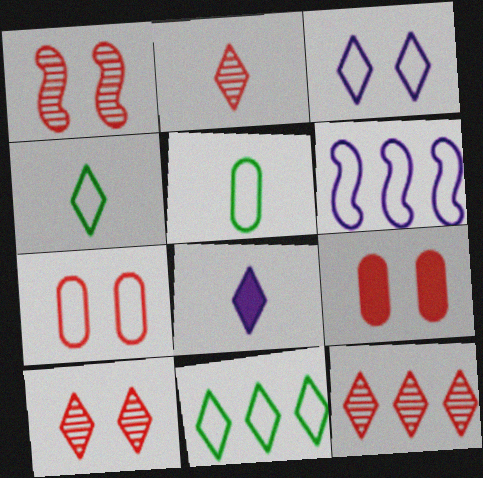[[2, 4, 8], 
[2, 10, 12], 
[4, 6, 7], 
[8, 10, 11]]